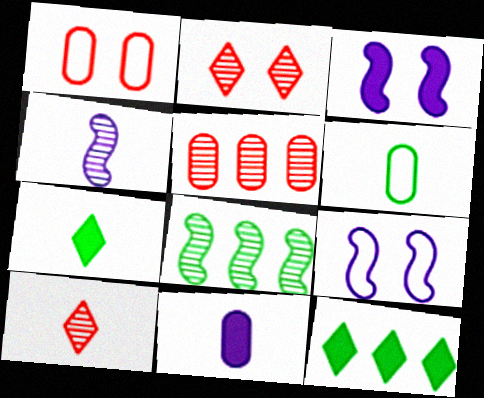[[1, 4, 12], 
[5, 7, 9]]